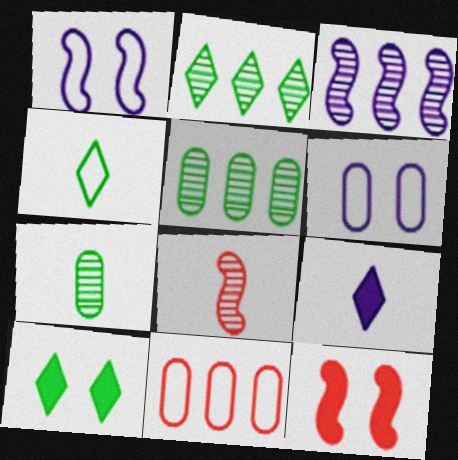[[1, 4, 11], 
[2, 4, 10], 
[3, 6, 9]]